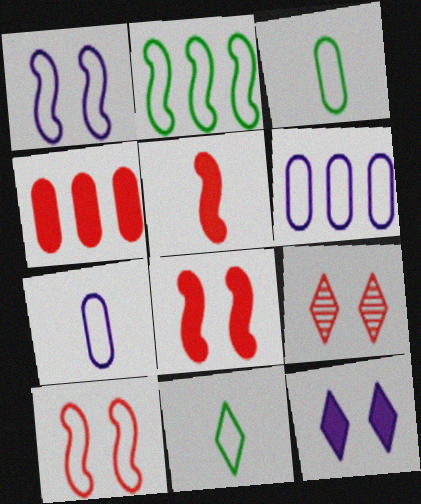[[6, 10, 11]]